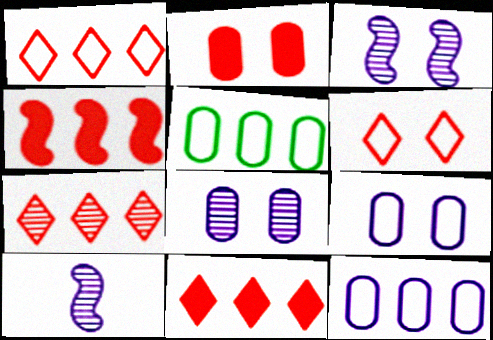[[1, 7, 11]]